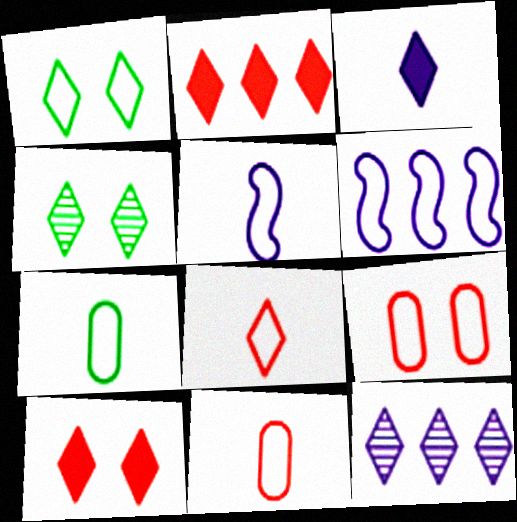[[1, 6, 11], 
[5, 7, 8]]